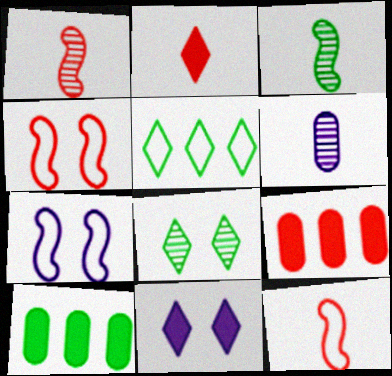[]